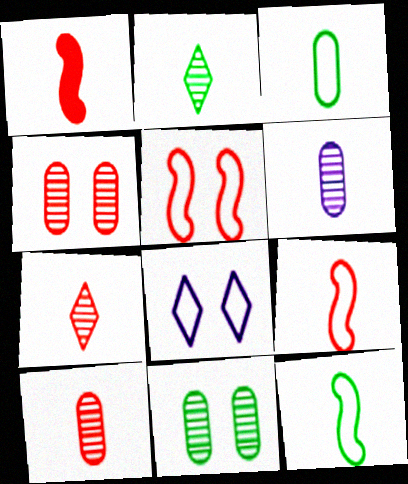[]